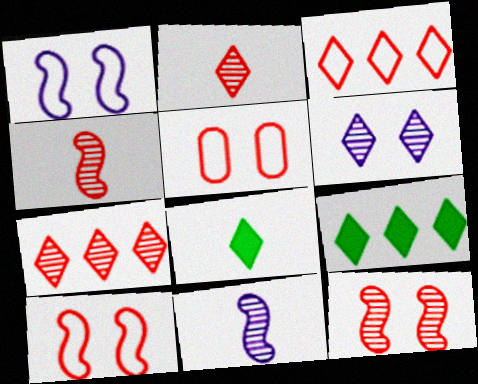[[3, 6, 8], 
[5, 9, 11]]